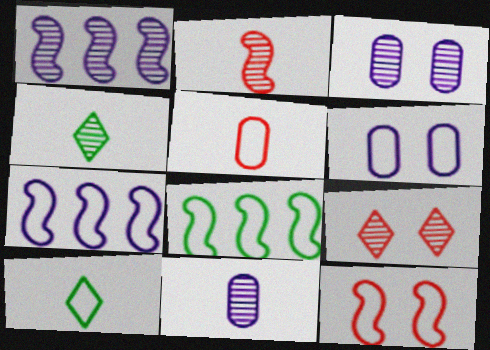[[2, 4, 11]]